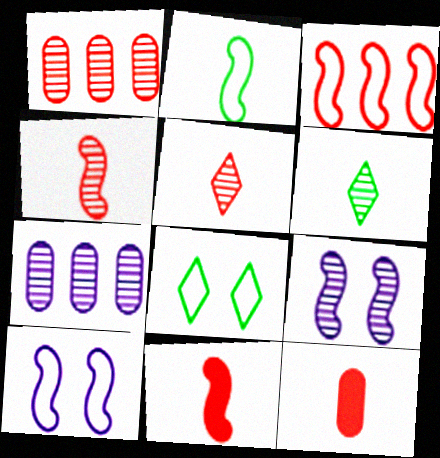[[1, 6, 9], 
[2, 3, 10], 
[7, 8, 11]]